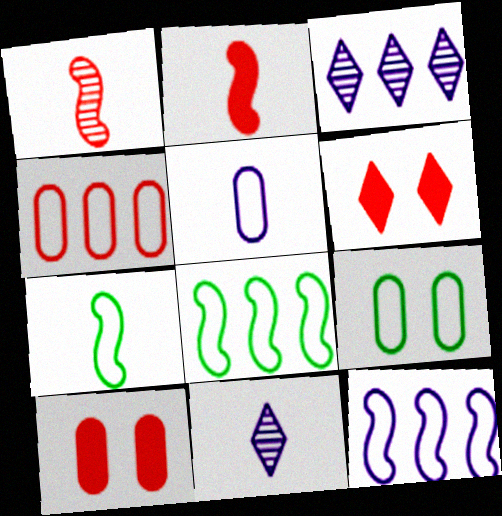[[1, 4, 6], 
[2, 3, 9], 
[3, 7, 10], 
[4, 5, 9], 
[8, 10, 11]]